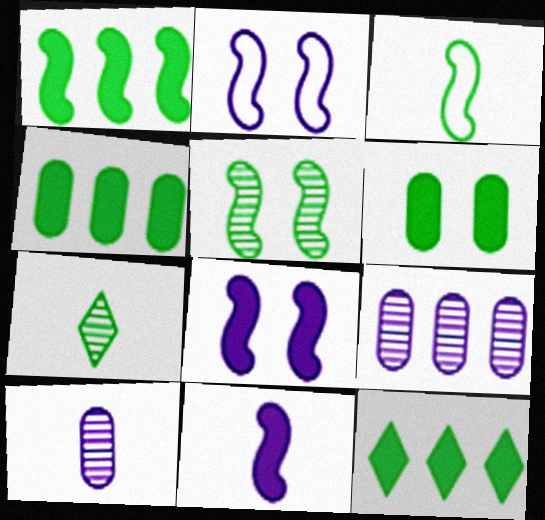[[1, 3, 5], 
[1, 4, 12]]